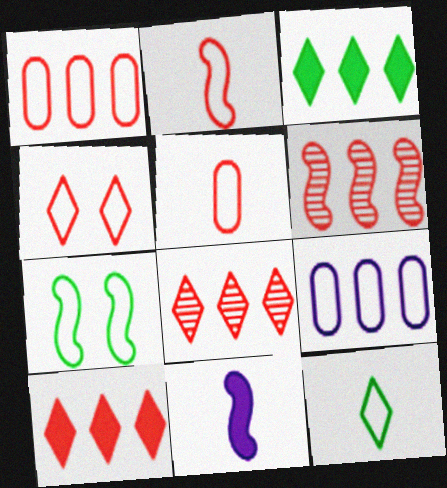[[1, 2, 4], 
[1, 6, 10], 
[3, 6, 9], 
[6, 7, 11]]